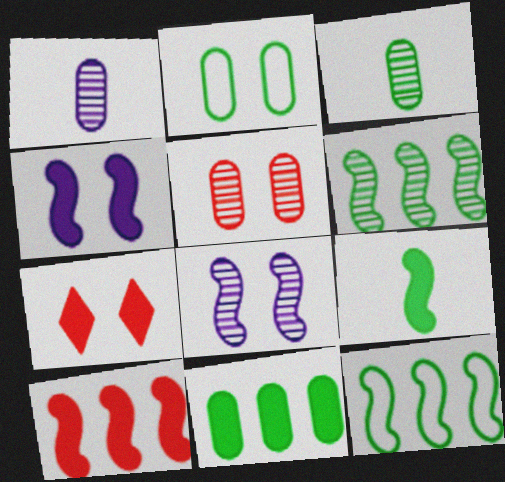[[1, 7, 12], 
[2, 3, 11], 
[2, 7, 8], 
[4, 9, 10]]